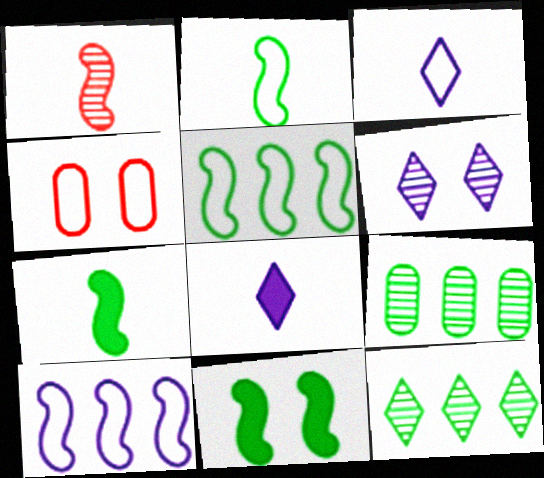[[1, 6, 9], 
[1, 10, 11], 
[3, 4, 5], 
[4, 6, 11]]